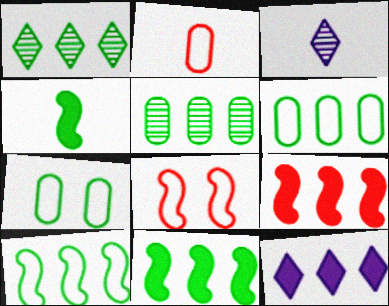[[1, 4, 7], 
[1, 6, 11], 
[2, 3, 4], 
[3, 7, 9]]